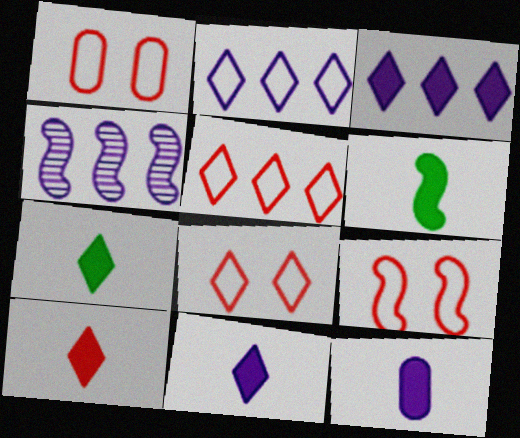[[1, 4, 7], 
[1, 8, 9], 
[4, 6, 9], 
[6, 10, 12], 
[7, 10, 11]]